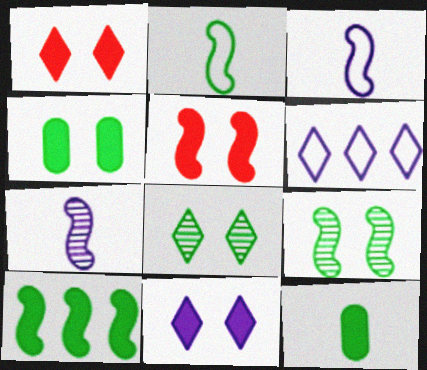[[2, 9, 10], 
[4, 5, 11]]